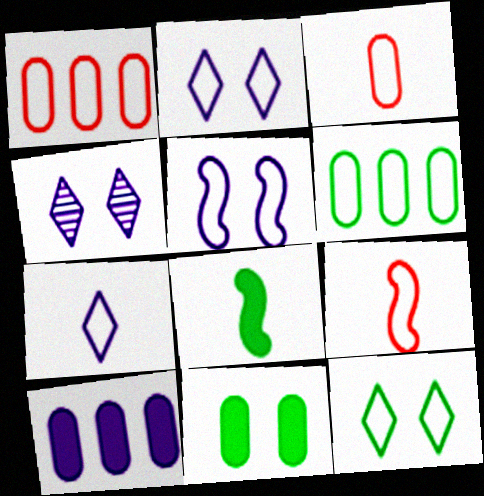[[1, 4, 8], 
[2, 6, 9]]